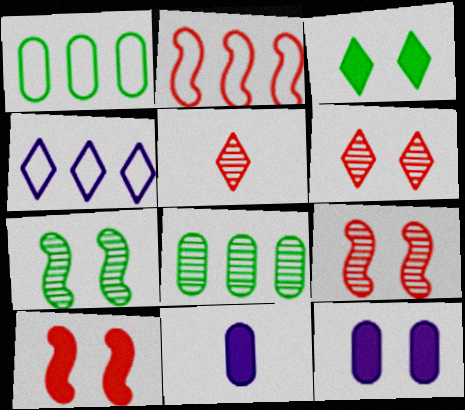[[1, 2, 4], 
[3, 4, 5], 
[3, 10, 12]]